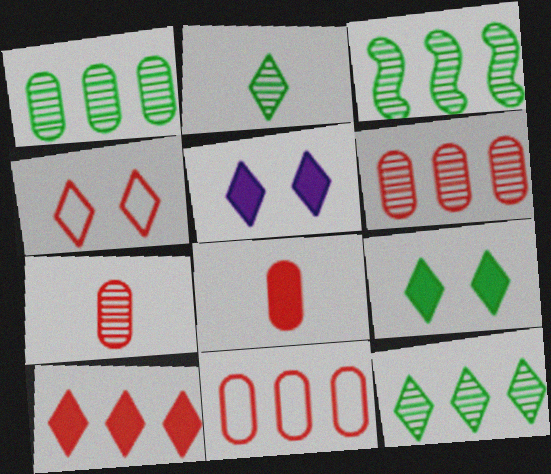[[1, 3, 12]]